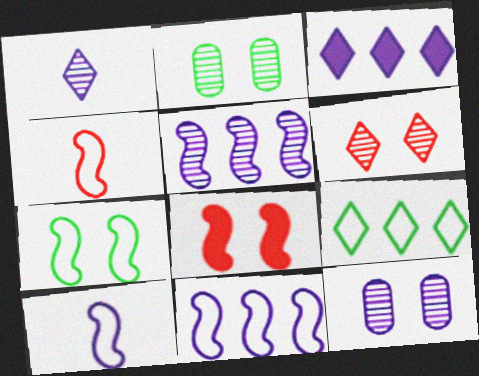[[1, 5, 12], 
[2, 3, 4], 
[3, 10, 12], 
[4, 7, 11]]